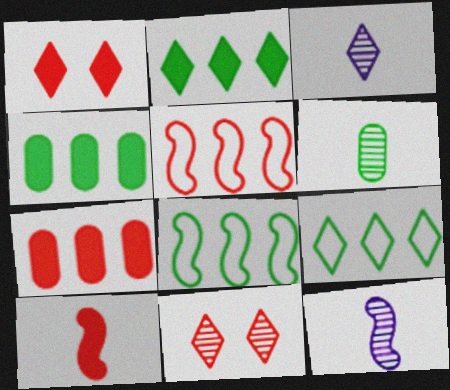[[1, 3, 9], 
[1, 7, 10]]